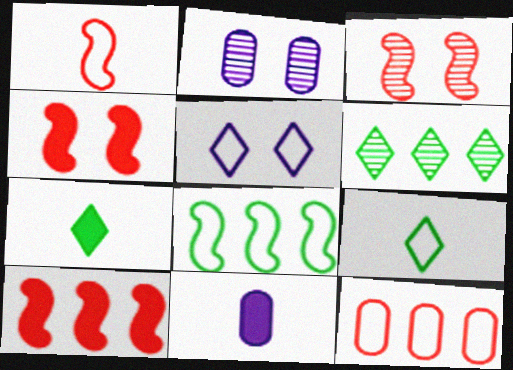[[1, 3, 10], 
[2, 9, 10]]